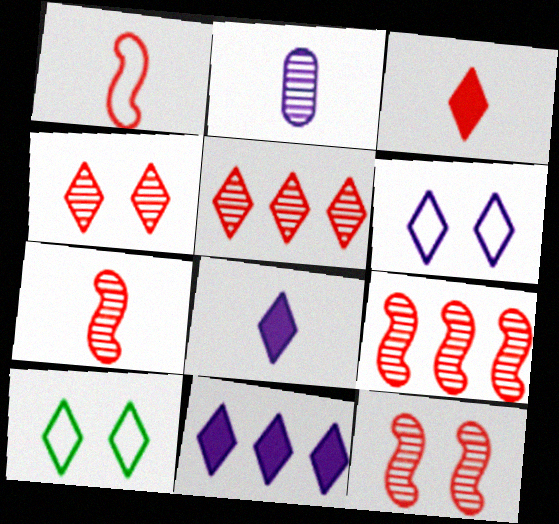[[5, 8, 10], 
[7, 9, 12]]